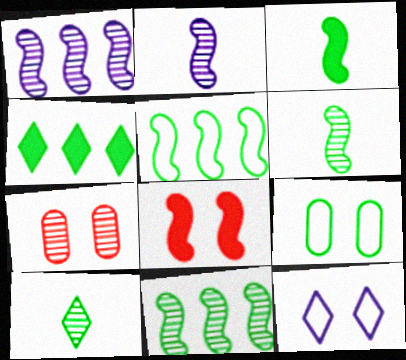[[1, 7, 10], 
[2, 5, 8], 
[4, 6, 9]]